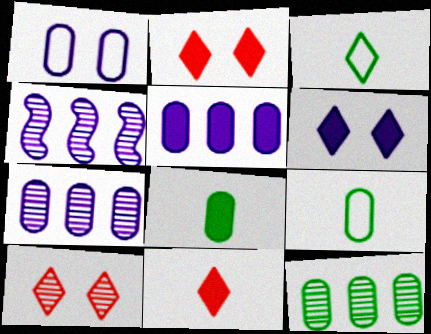[[2, 4, 9]]